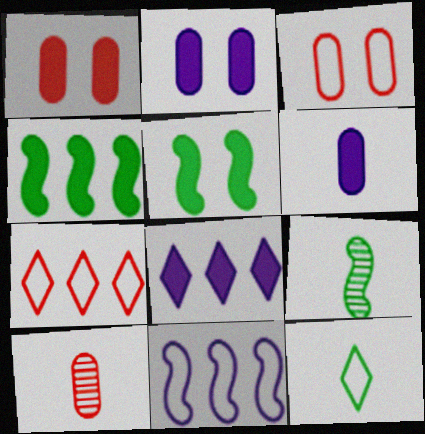[[2, 7, 9], 
[3, 8, 9], 
[3, 11, 12]]